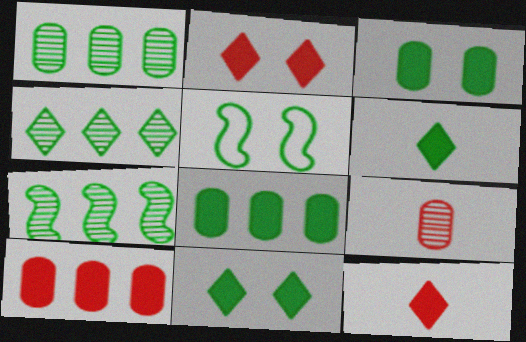[[1, 4, 7], 
[1, 5, 6]]